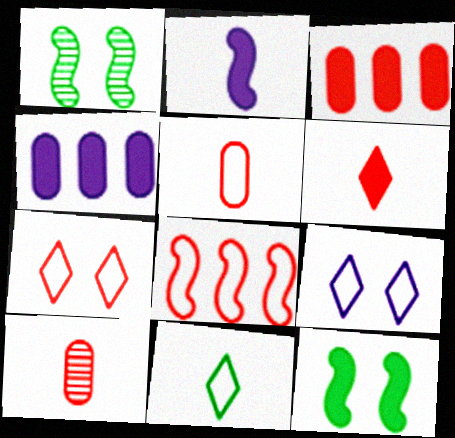[[1, 2, 8], 
[2, 10, 11], 
[4, 6, 12], 
[5, 7, 8]]